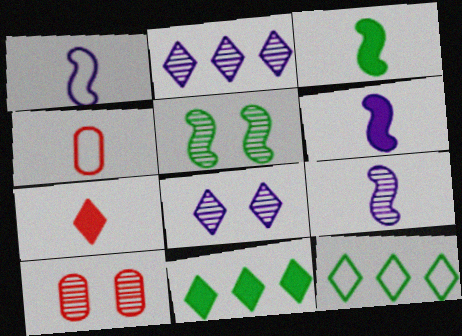[[1, 6, 9], 
[1, 10, 11], 
[5, 8, 10], 
[6, 10, 12], 
[7, 8, 12]]